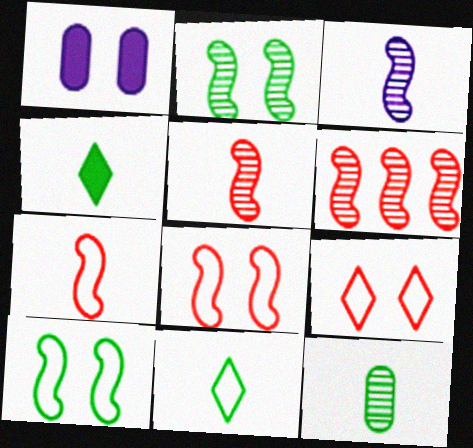[[1, 2, 9], 
[1, 6, 11], 
[2, 3, 6]]